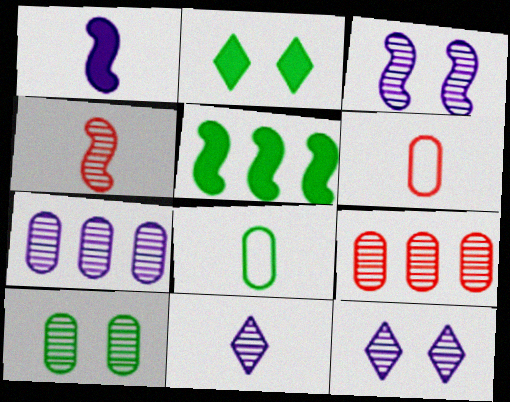[[3, 7, 11], 
[5, 6, 12]]